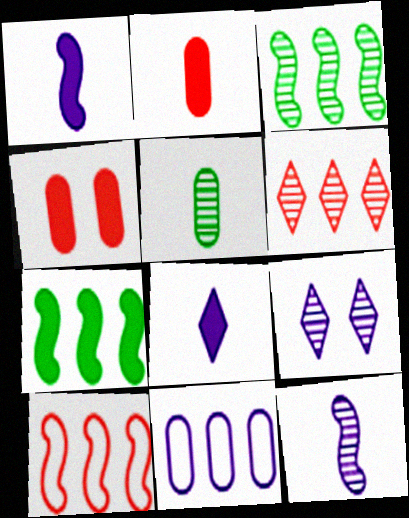[[1, 9, 11], 
[4, 5, 11], 
[4, 7, 8], 
[6, 7, 11]]